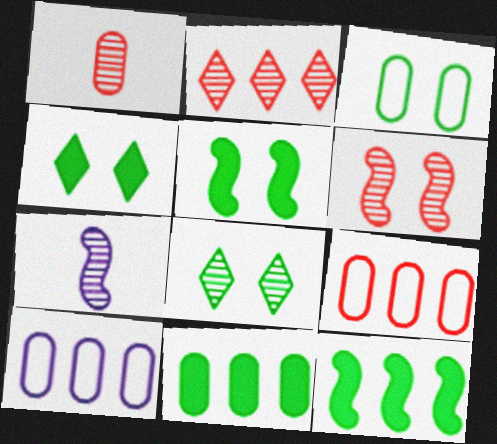[[1, 2, 6], 
[2, 10, 12], 
[3, 5, 8], 
[4, 7, 9]]